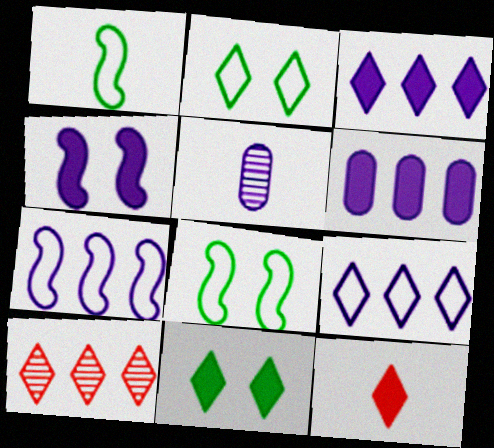[[1, 5, 12], 
[3, 11, 12], 
[4, 5, 9]]